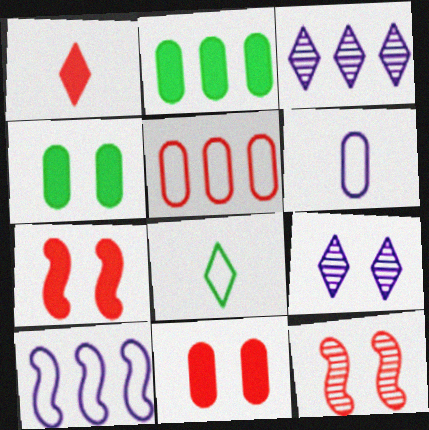[[1, 5, 12]]